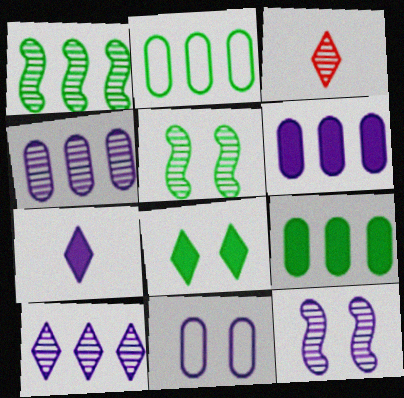[[3, 4, 5]]